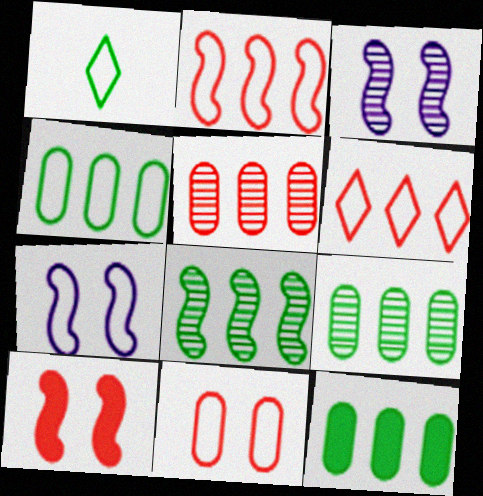[[4, 9, 12]]